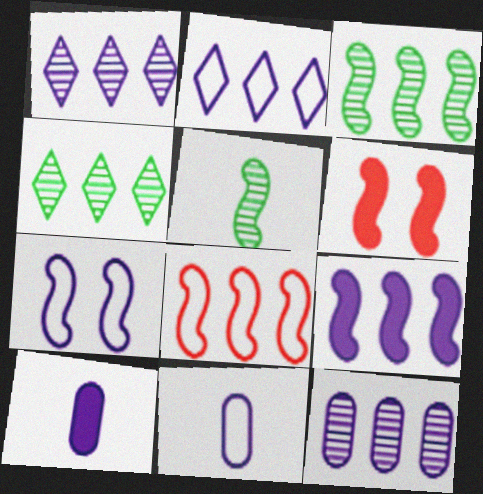[[1, 7, 10], 
[2, 7, 11], 
[2, 9, 12], 
[3, 8, 9], 
[4, 6, 11]]